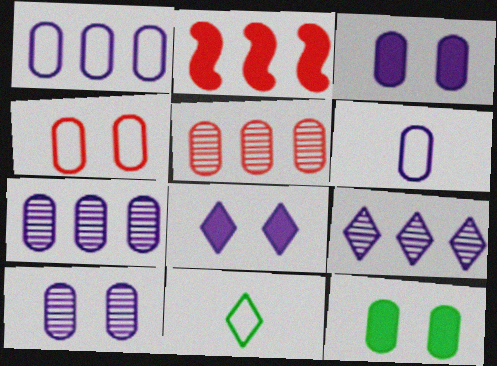[[2, 10, 11], 
[3, 6, 7], 
[4, 10, 12], 
[5, 6, 12]]